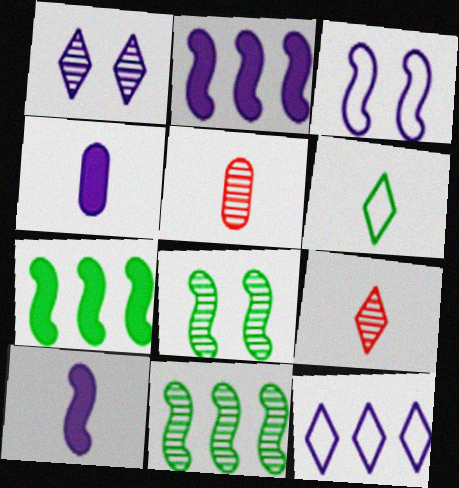[[1, 5, 11], 
[5, 6, 10]]